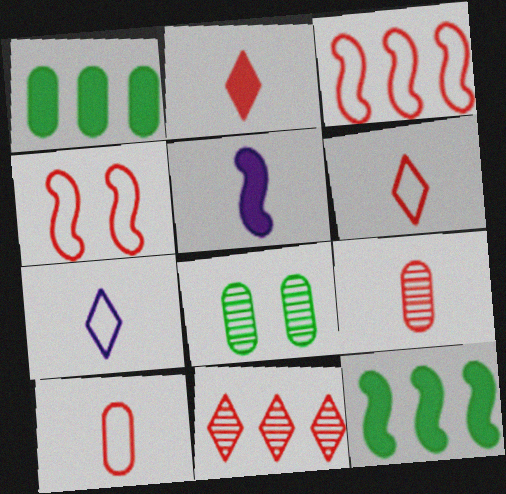[]